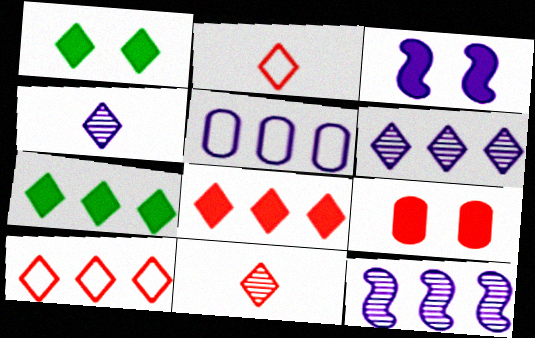[[1, 2, 6], 
[1, 3, 9], 
[1, 4, 10], 
[3, 4, 5], 
[6, 7, 10]]